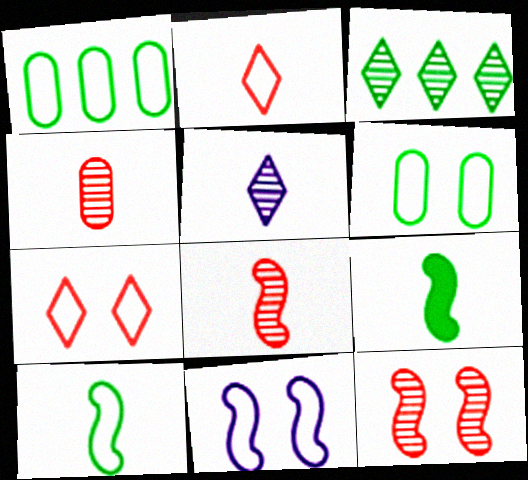[[1, 2, 11], 
[3, 6, 9], 
[6, 7, 11]]